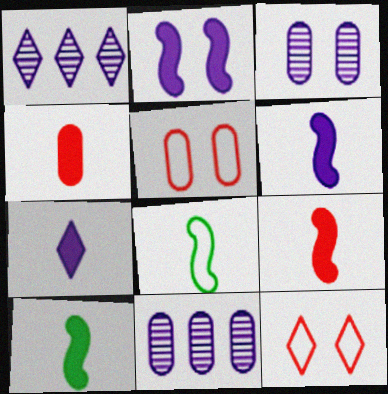[[1, 5, 10], 
[4, 7, 10], 
[6, 9, 10], 
[10, 11, 12]]